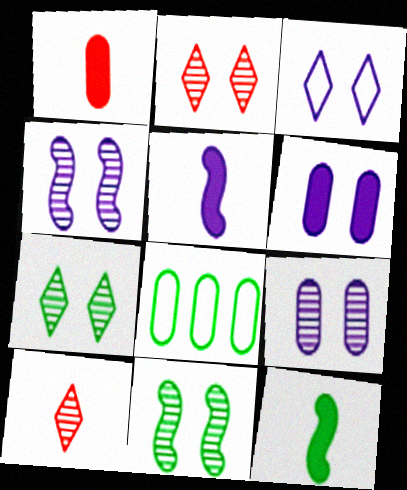[[1, 8, 9], 
[2, 5, 8], 
[2, 9, 11], 
[3, 4, 6], 
[7, 8, 12]]